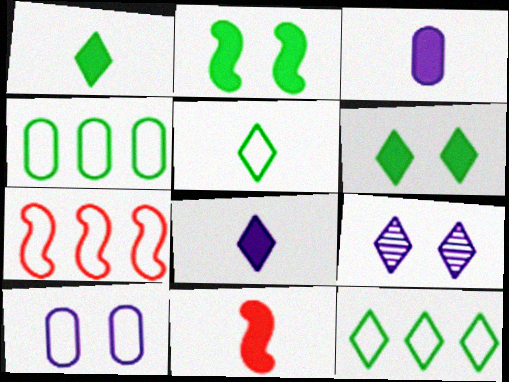[[1, 3, 11], 
[4, 9, 11], 
[5, 7, 10]]